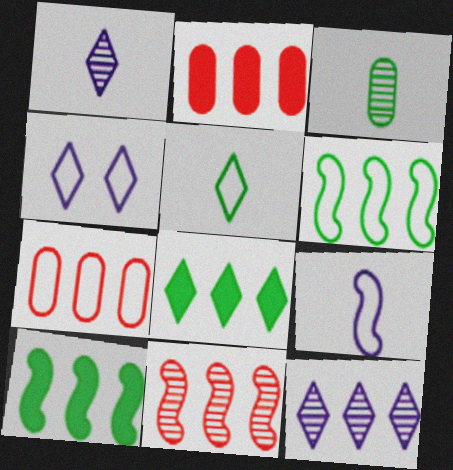[[2, 6, 12], 
[7, 10, 12]]